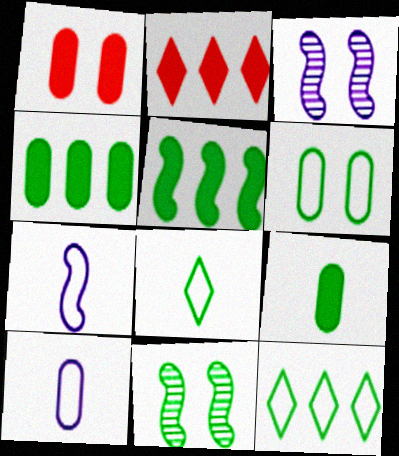[[2, 10, 11], 
[4, 8, 11], 
[9, 11, 12]]